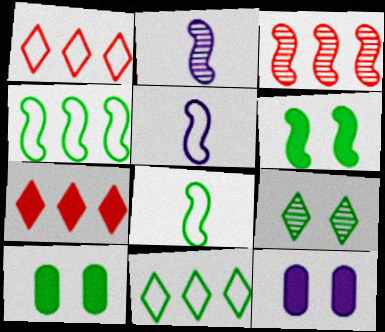[[1, 2, 10], 
[3, 5, 6]]